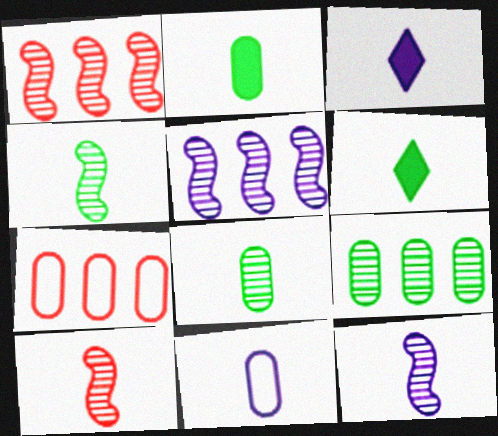[[3, 11, 12], 
[4, 10, 12], 
[6, 10, 11]]